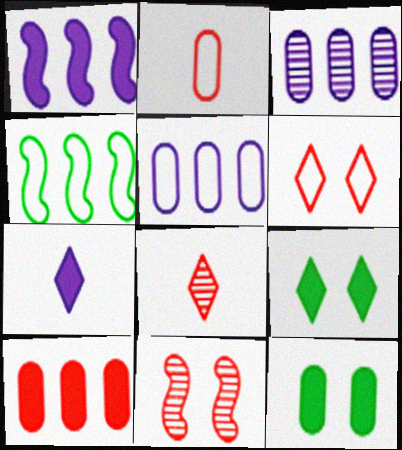[[2, 3, 12]]